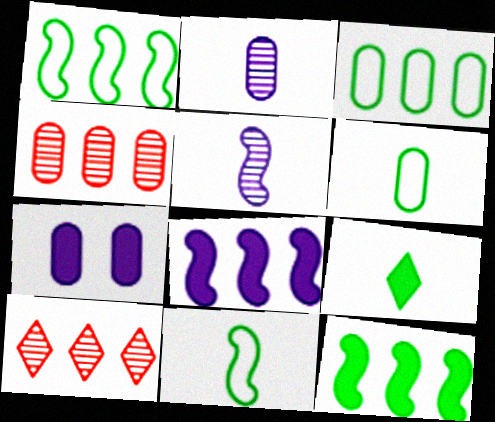[[3, 8, 10], 
[4, 6, 7], 
[7, 10, 11]]